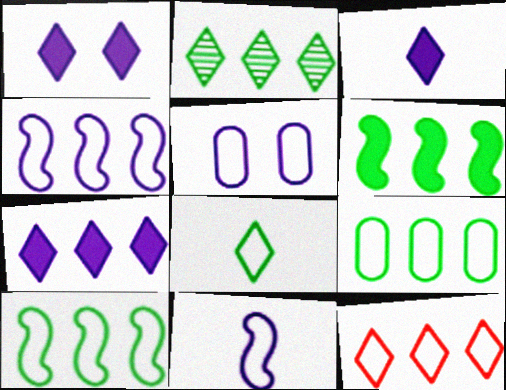[[1, 3, 7], 
[2, 6, 9], 
[2, 7, 12], 
[4, 9, 12]]